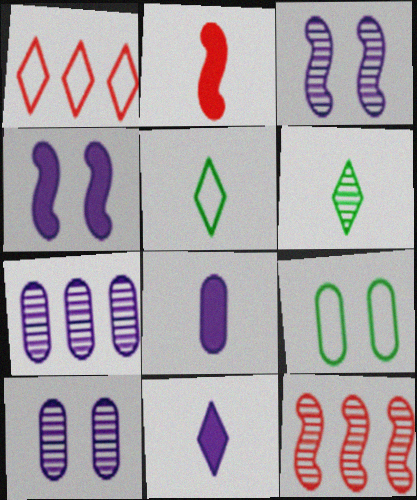[[6, 10, 12], 
[9, 11, 12]]